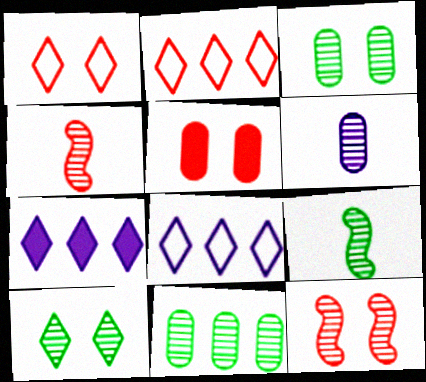[[1, 5, 12], 
[2, 4, 5], 
[5, 8, 9], 
[9, 10, 11]]